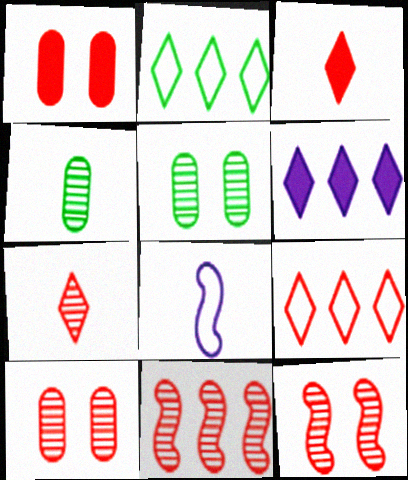[[3, 4, 8], 
[7, 10, 11]]